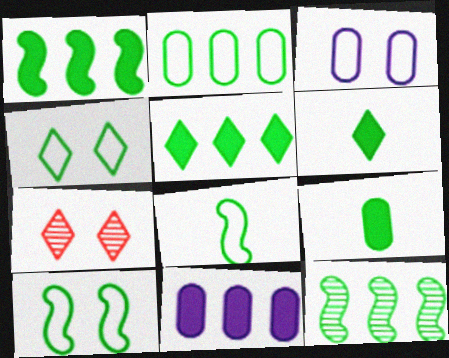[[2, 4, 8], 
[2, 5, 12], 
[4, 9, 12], 
[7, 8, 11]]